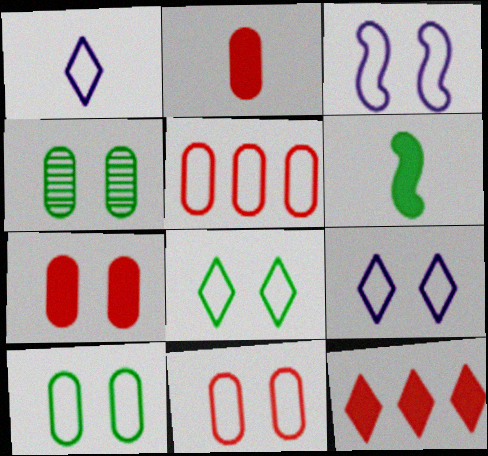[[3, 8, 11]]